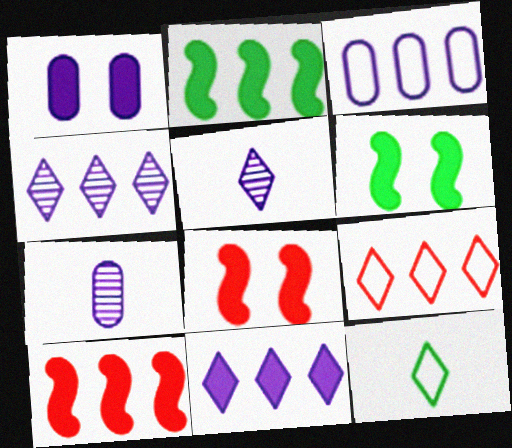[[1, 3, 7], 
[6, 7, 9]]